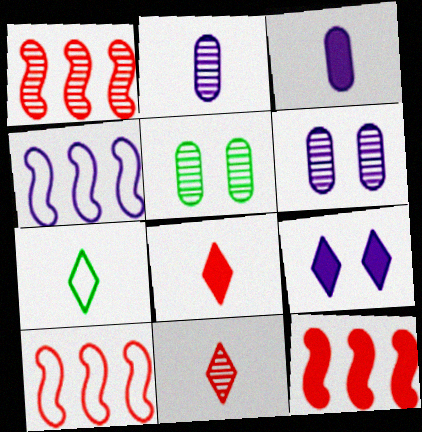[[1, 10, 12], 
[2, 4, 9], 
[4, 5, 8], 
[6, 7, 12]]